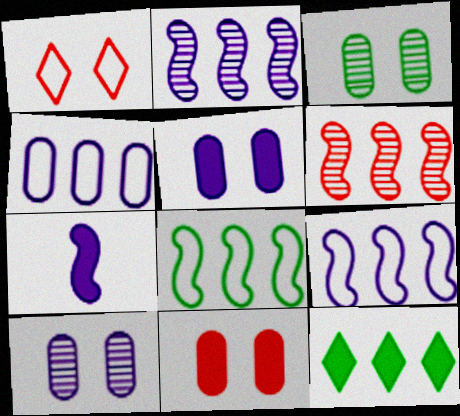[[4, 6, 12], 
[7, 11, 12]]